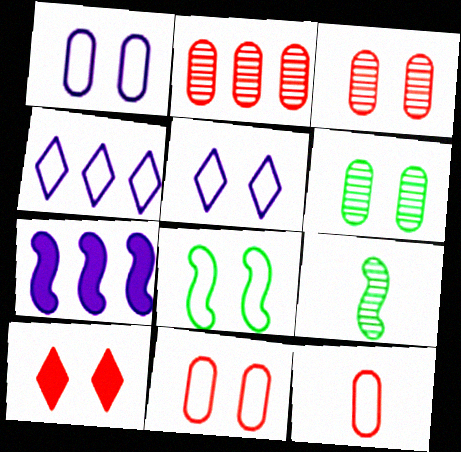[[4, 8, 12], 
[5, 8, 11]]